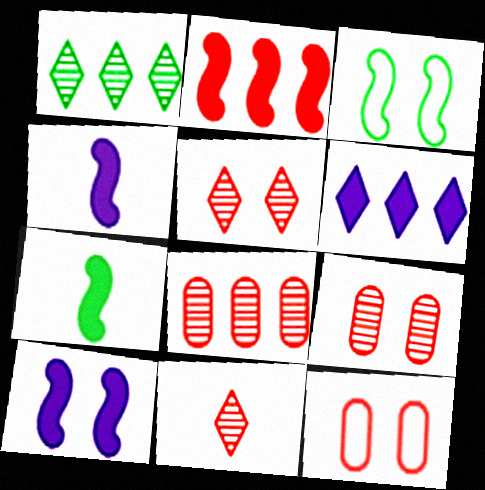[[1, 4, 12], 
[2, 7, 10], 
[2, 11, 12]]